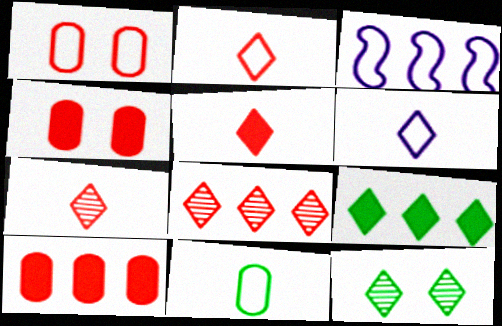[[2, 5, 7]]